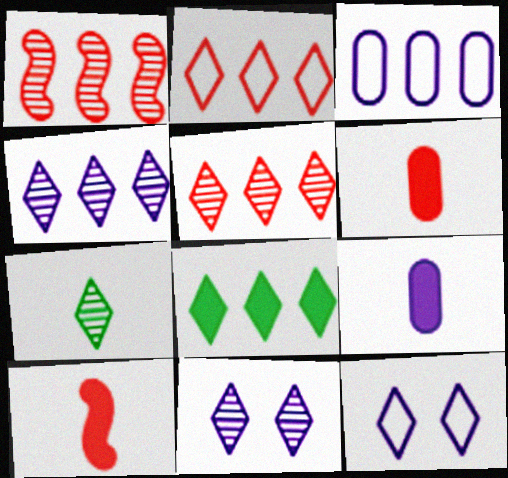[[1, 3, 8], 
[2, 4, 8], 
[5, 7, 11]]